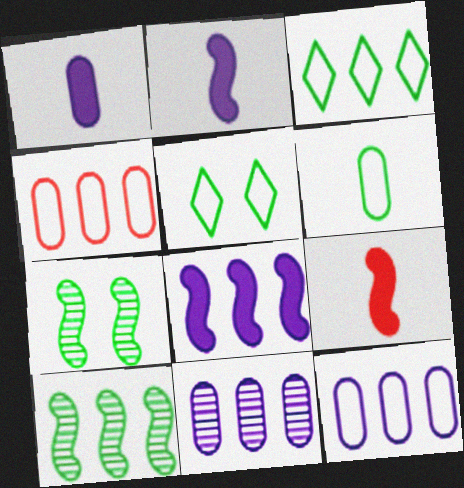[[5, 9, 11]]